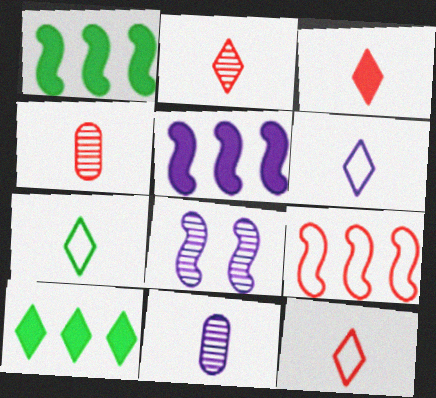[[2, 3, 12], 
[6, 7, 12]]